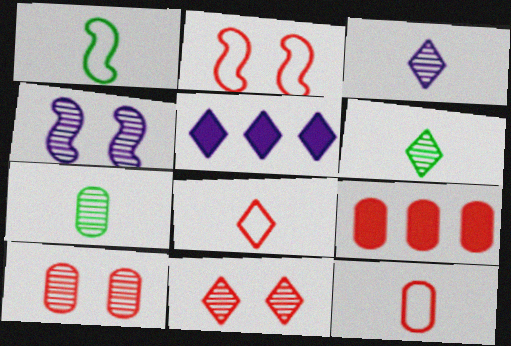[[1, 5, 10], 
[2, 5, 7], 
[9, 10, 12]]